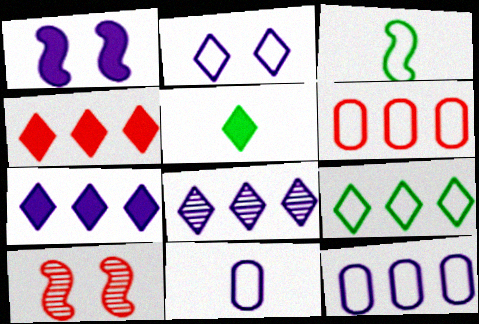[[1, 8, 11], 
[2, 3, 6], 
[4, 8, 9], 
[5, 10, 12]]